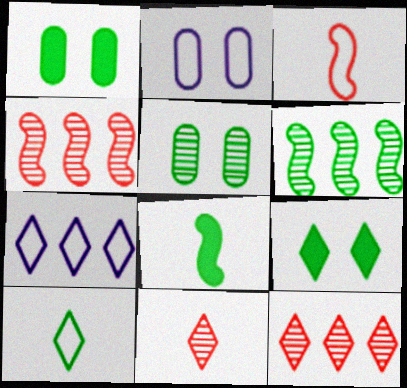[[1, 6, 10], 
[2, 8, 12], 
[7, 9, 11]]